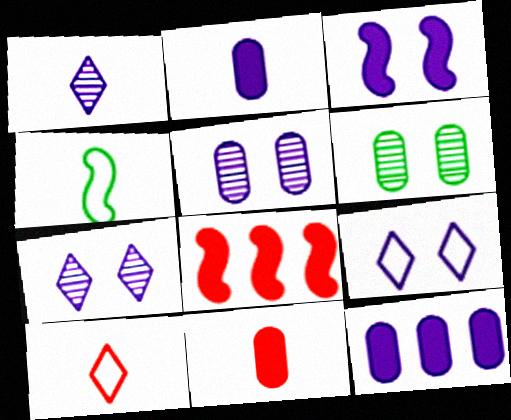[[1, 4, 11], 
[3, 5, 9]]